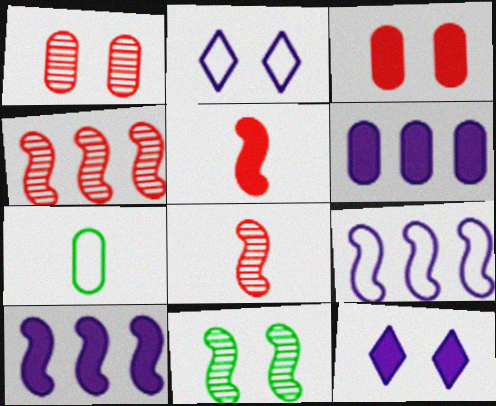[[1, 6, 7], 
[2, 3, 11], 
[4, 7, 12], 
[5, 9, 11]]